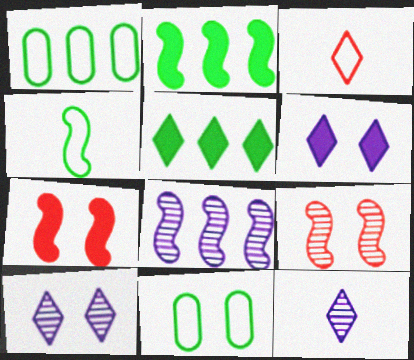[[1, 7, 12], 
[3, 5, 10], 
[4, 7, 8], 
[6, 9, 11], 
[7, 10, 11]]